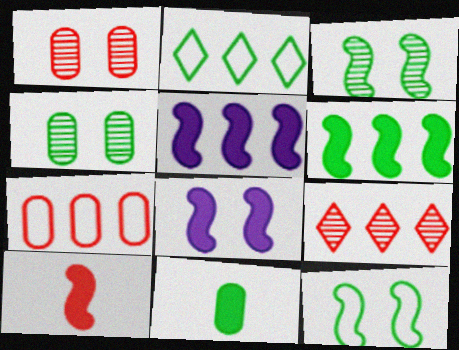[[2, 3, 11], 
[6, 8, 10]]